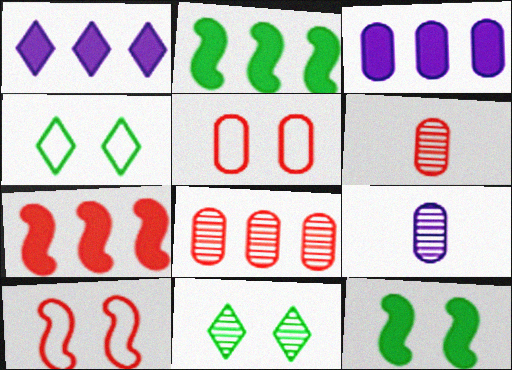[[4, 7, 9]]